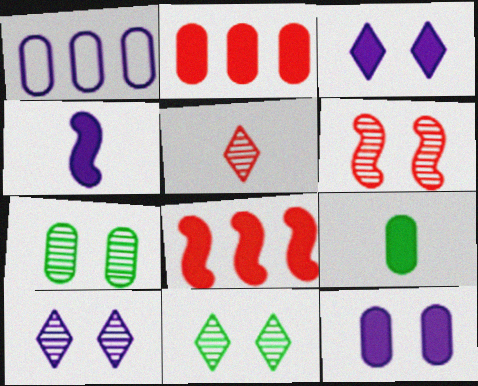[[1, 4, 10], 
[2, 9, 12], 
[3, 8, 9], 
[6, 7, 10]]